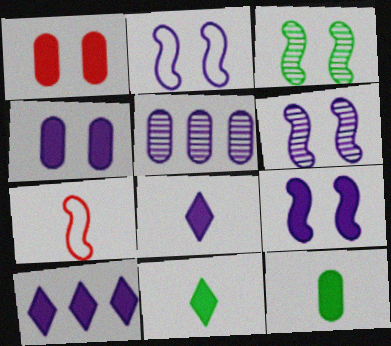[[2, 5, 8], 
[2, 6, 9]]